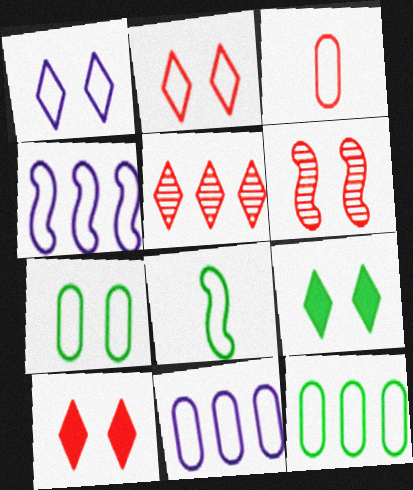[[2, 8, 11], 
[3, 7, 11]]